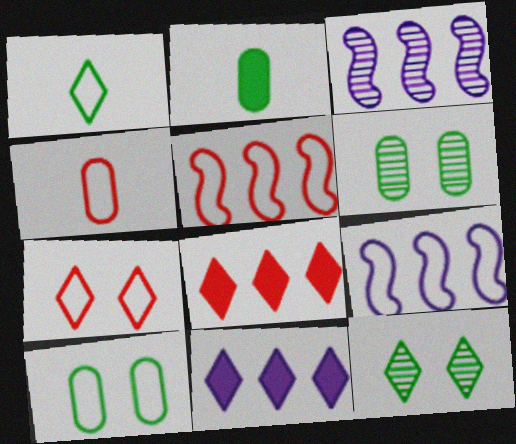[[2, 3, 7], 
[4, 5, 7]]